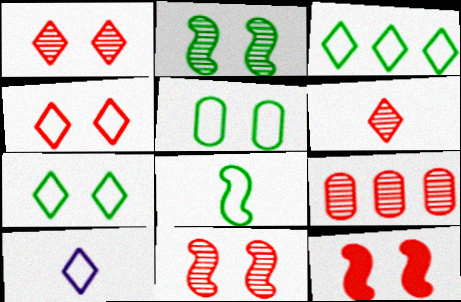[[3, 4, 10], 
[3, 5, 8], 
[6, 9, 11]]